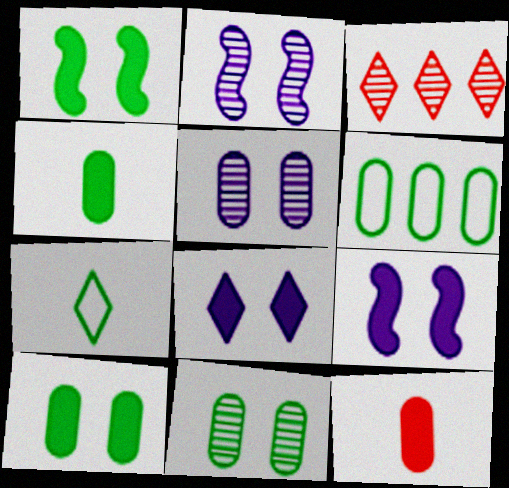[[3, 7, 8], 
[4, 6, 11], 
[5, 6, 12]]